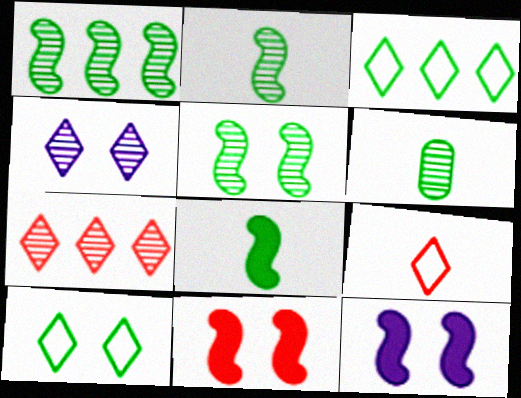[[1, 2, 5]]